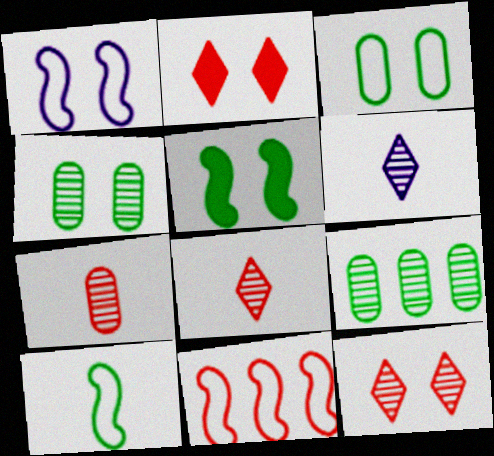[[1, 2, 4], 
[1, 10, 11], 
[2, 7, 11]]